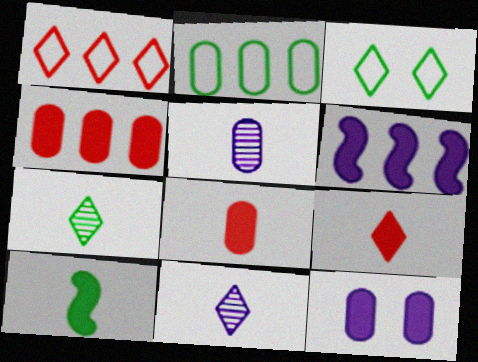[]